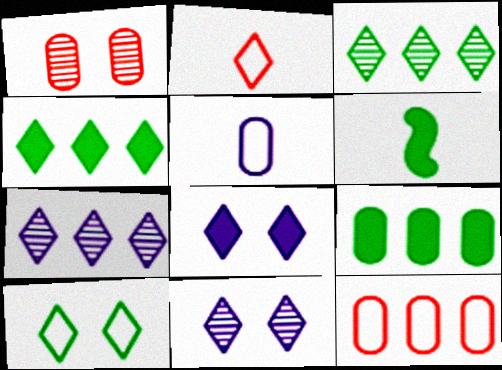[[1, 5, 9], 
[2, 3, 8], 
[2, 4, 11], 
[6, 11, 12]]